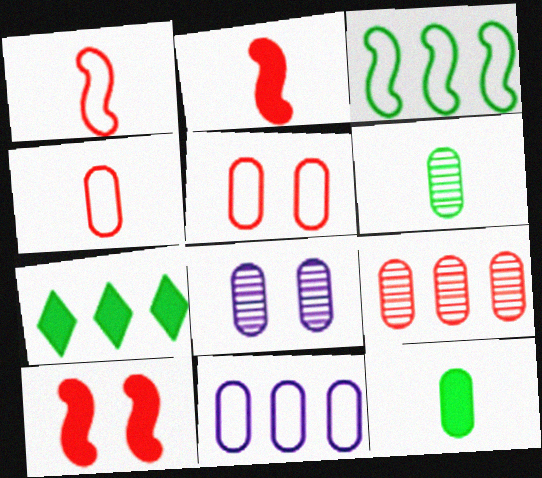[[1, 7, 8], 
[6, 8, 9]]